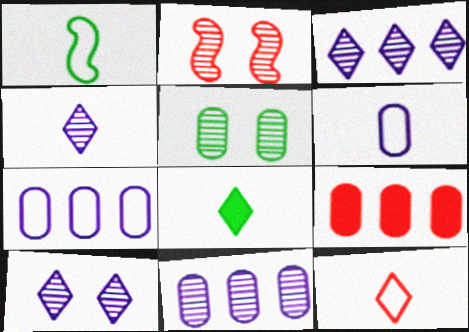[[1, 6, 12], 
[1, 9, 10], 
[2, 5, 10], 
[2, 7, 8], 
[2, 9, 12], 
[3, 4, 10], 
[4, 8, 12], 
[5, 6, 9]]